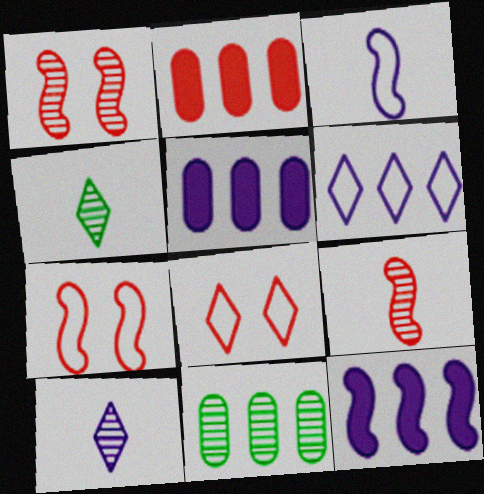[[1, 10, 11], 
[2, 8, 9], 
[4, 5, 7]]